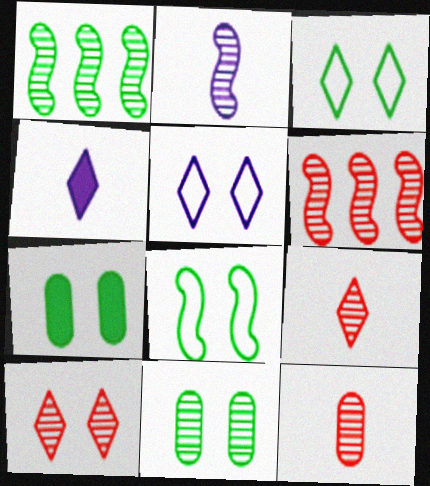[[6, 10, 12]]